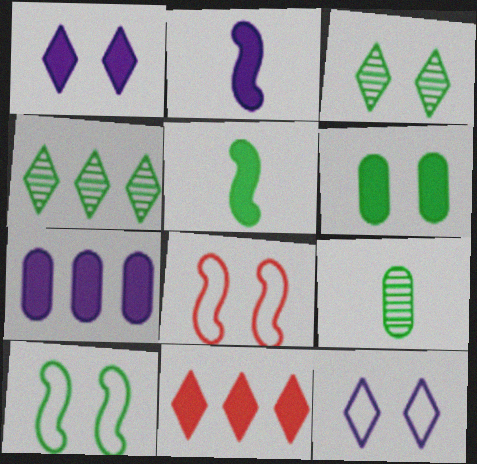[[1, 2, 7], 
[2, 6, 11], 
[3, 6, 10]]